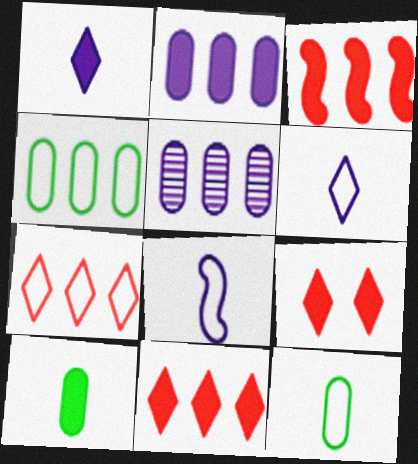[]